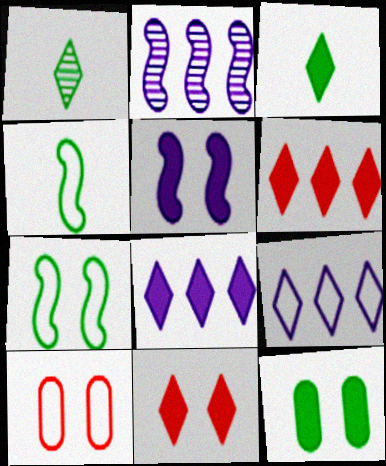[[1, 9, 11], 
[2, 3, 10], 
[3, 8, 11], 
[4, 9, 10], 
[5, 11, 12]]